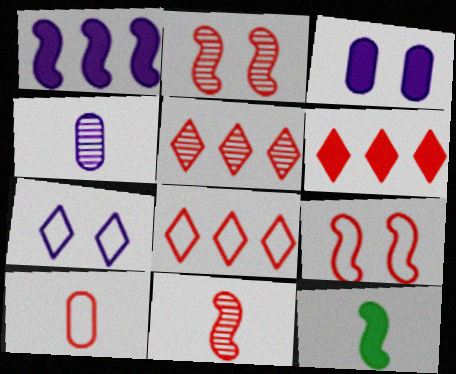[[1, 4, 7], 
[2, 6, 10], 
[3, 6, 12], 
[5, 6, 8], 
[8, 9, 10]]